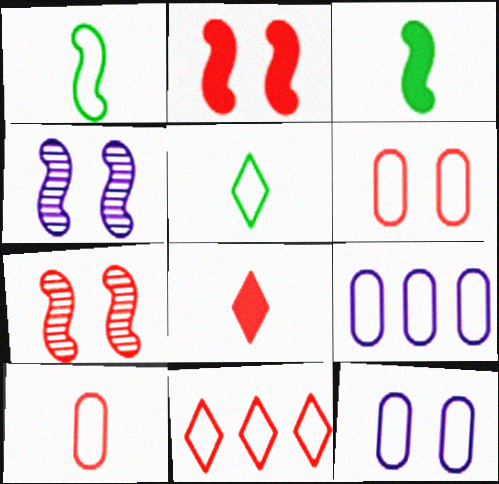[[1, 11, 12]]